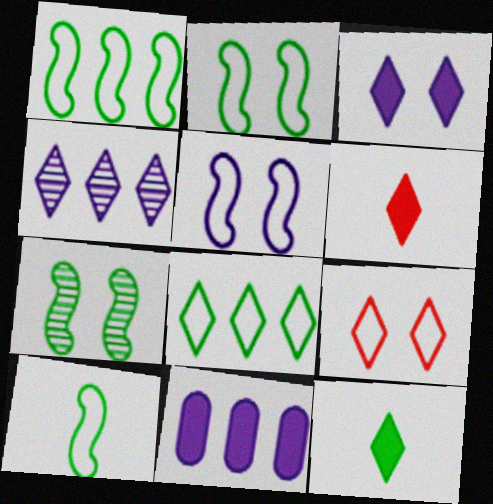[[1, 2, 10], 
[4, 9, 12]]